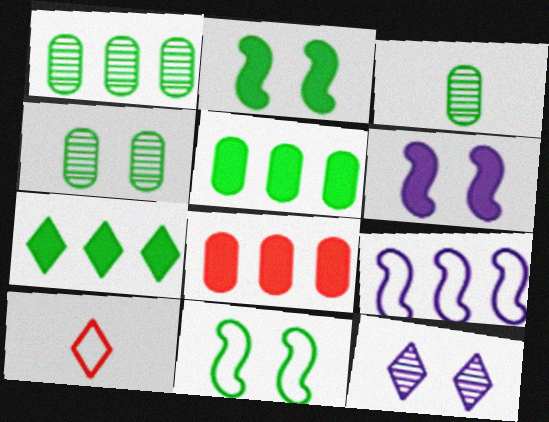[[1, 3, 4], 
[1, 6, 10], 
[3, 7, 11], 
[7, 10, 12]]